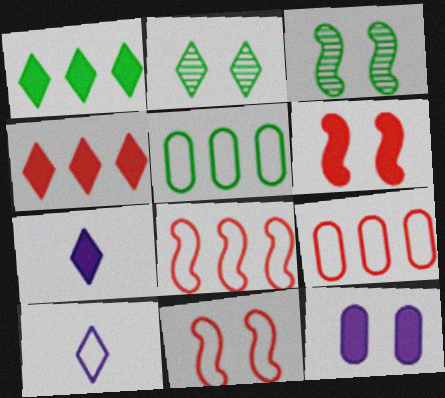[[2, 4, 10], 
[2, 11, 12], 
[3, 7, 9], 
[5, 10, 11]]